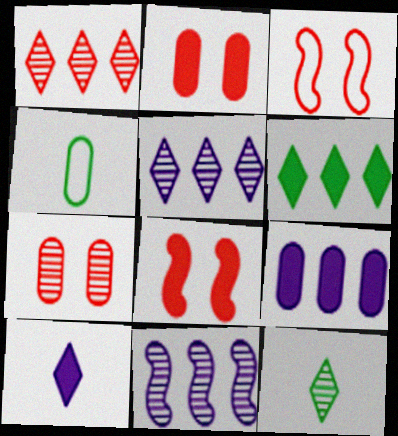[[3, 9, 12], 
[4, 5, 8], 
[4, 7, 9], 
[7, 11, 12]]